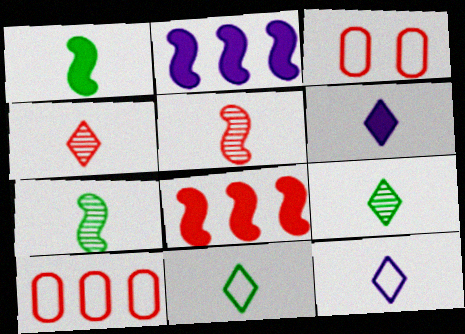[[2, 3, 9], 
[3, 4, 8], 
[4, 6, 11]]